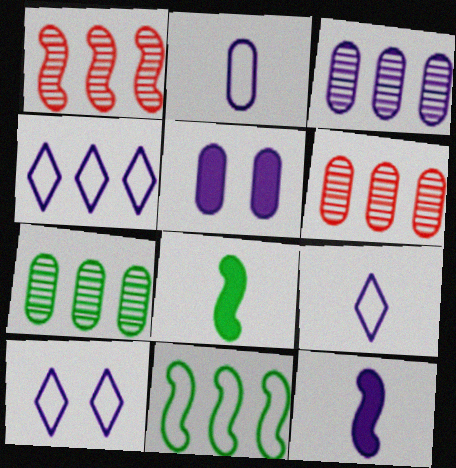[[2, 3, 5], 
[3, 6, 7], 
[3, 10, 12], 
[4, 9, 10], 
[6, 8, 10]]